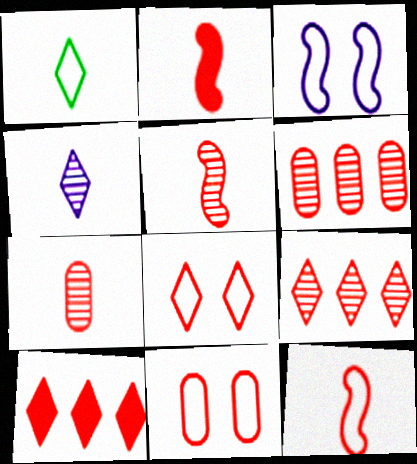[[2, 5, 12], 
[2, 6, 8], 
[2, 9, 11], 
[5, 10, 11]]